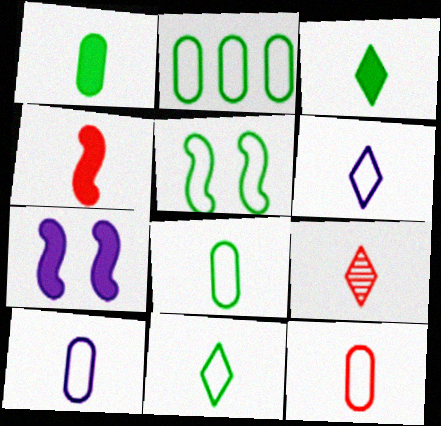[[2, 5, 11], 
[2, 7, 9], 
[3, 6, 9], 
[4, 9, 12], 
[8, 10, 12]]